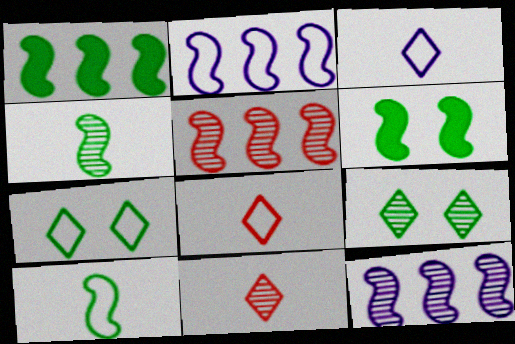[[1, 2, 5]]